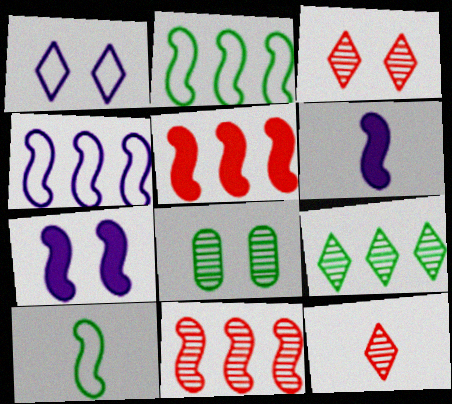[[7, 10, 11]]